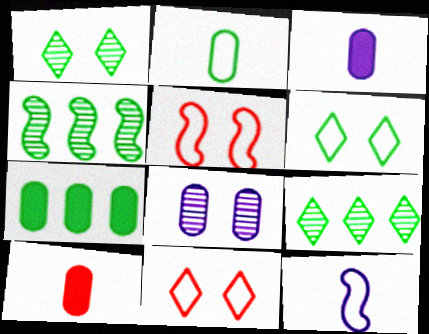[[3, 4, 11], 
[3, 5, 9]]